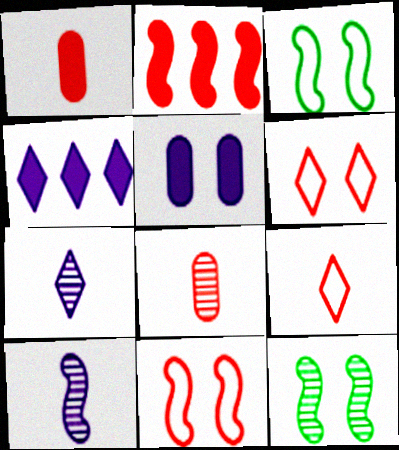[[2, 3, 10], 
[2, 6, 8], 
[3, 4, 8], 
[5, 6, 12]]